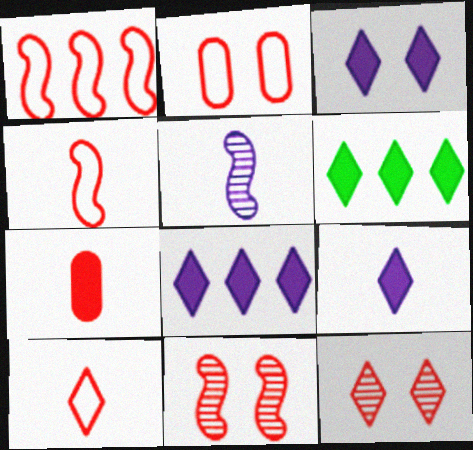[[1, 2, 10], 
[1, 7, 12], 
[2, 5, 6], 
[3, 8, 9]]